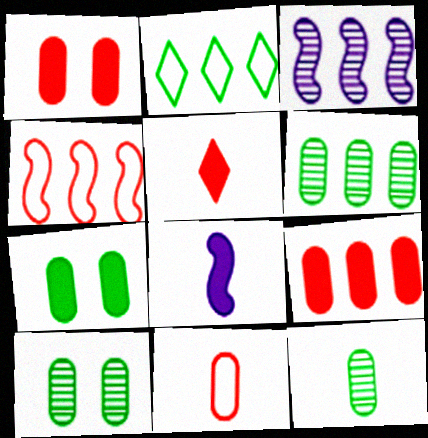[[2, 3, 9], 
[6, 10, 12]]